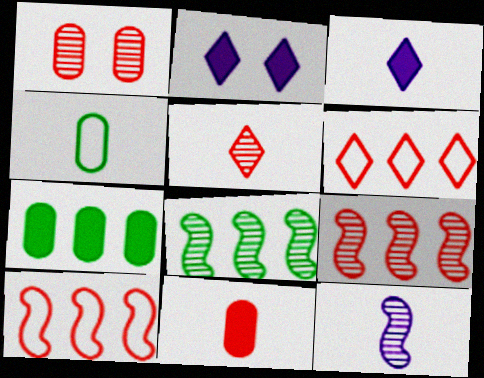[[1, 5, 9], 
[2, 4, 9]]